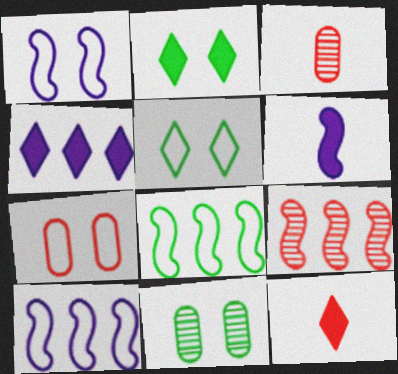[[1, 5, 7], 
[2, 3, 10], 
[2, 4, 12], 
[7, 9, 12], 
[10, 11, 12]]